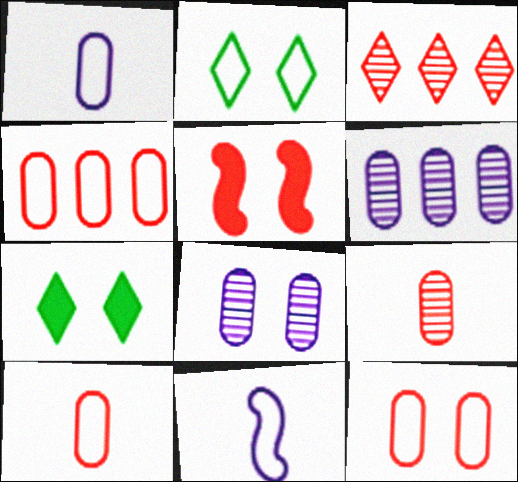[[2, 4, 11], 
[2, 5, 8], 
[3, 5, 10], 
[4, 10, 12]]